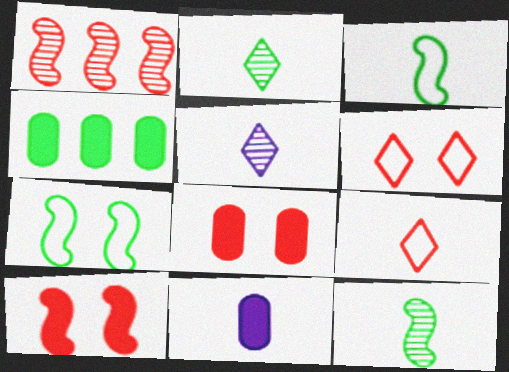[[1, 8, 9], 
[2, 4, 7], 
[4, 8, 11], 
[9, 11, 12]]